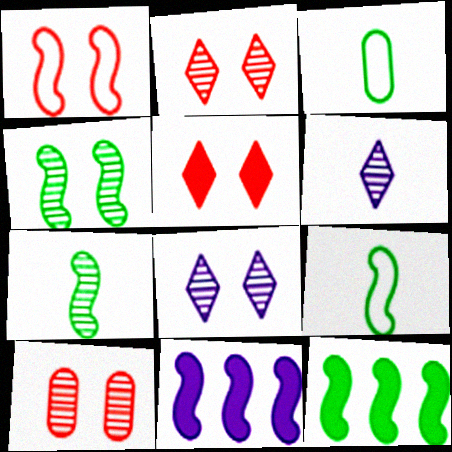[[1, 5, 10], 
[1, 7, 11], 
[2, 3, 11], 
[4, 8, 10], 
[4, 9, 12]]